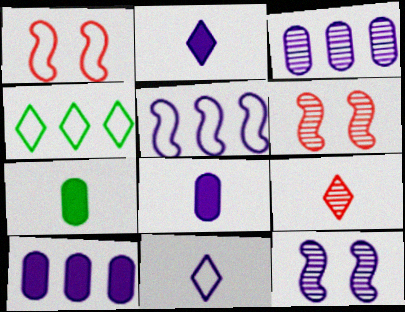[[4, 6, 8], 
[10, 11, 12]]